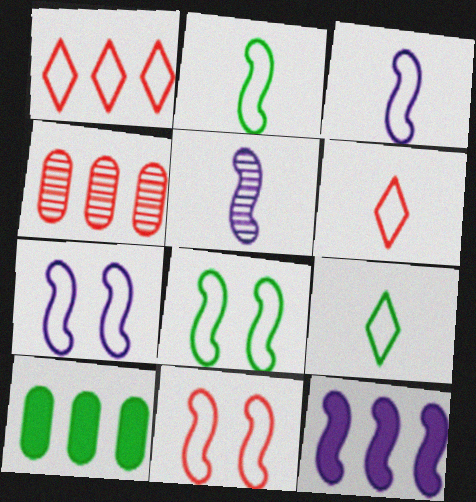[[5, 7, 12], 
[7, 8, 11]]